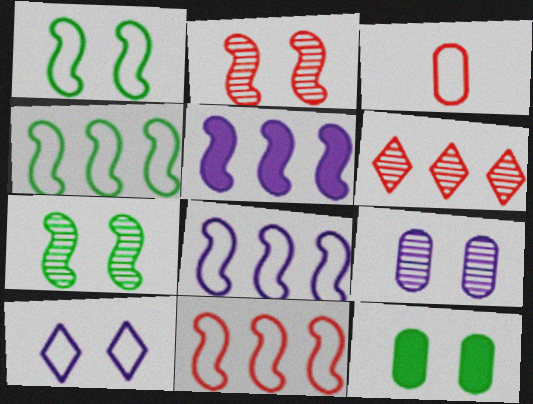[[2, 10, 12], 
[3, 4, 10], 
[4, 8, 11]]